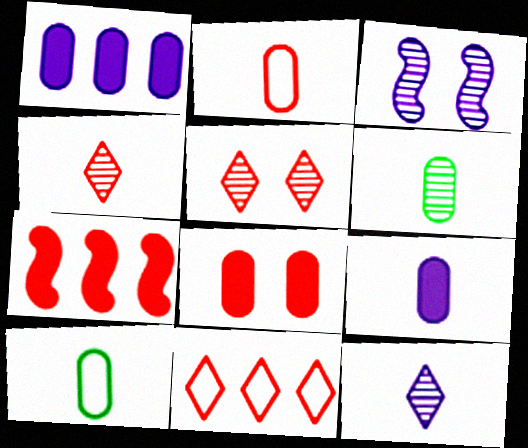[[2, 5, 7], 
[2, 6, 9]]